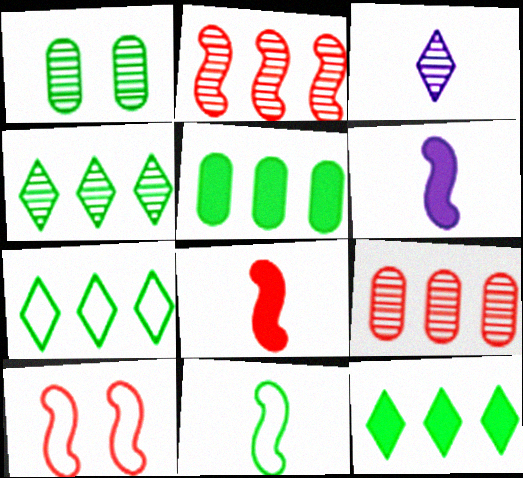[[1, 2, 3], 
[1, 11, 12], 
[2, 8, 10], 
[3, 5, 10], 
[4, 7, 12]]